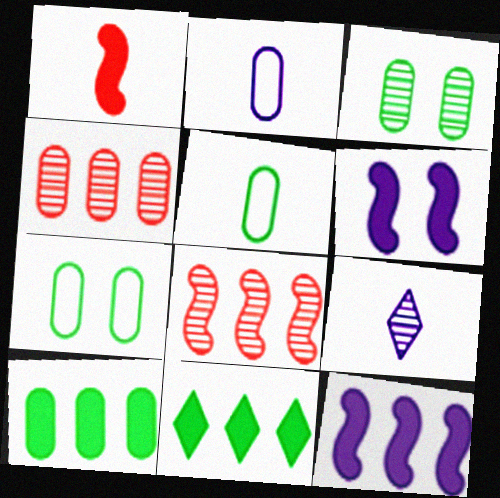[[1, 5, 9], 
[3, 5, 10], 
[3, 8, 9]]